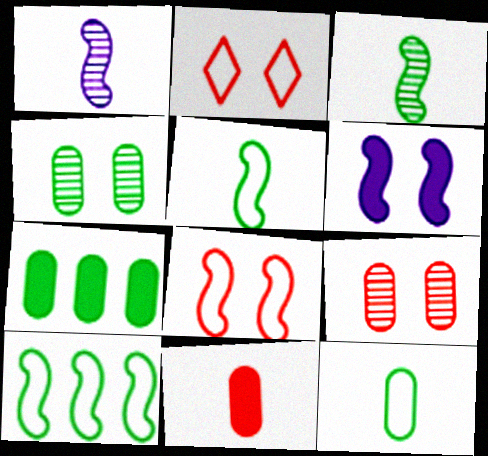[[1, 2, 7], 
[2, 4, 6], 
[4, 7, 12]]